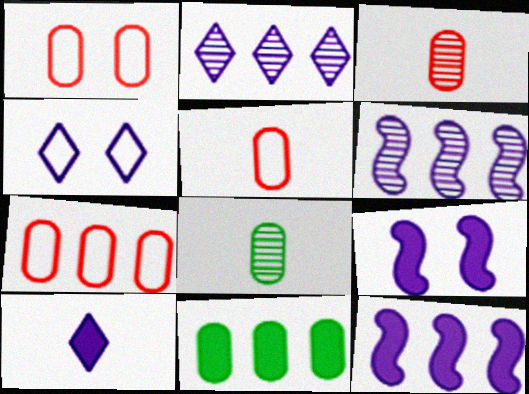[[1, 5, 7], 
[2, 4, 10]]